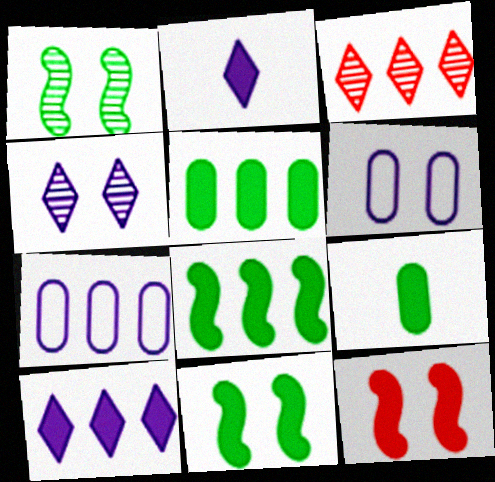[[2, 5, 12], 
[3, 7, 8], 
[9, 10, 12]]